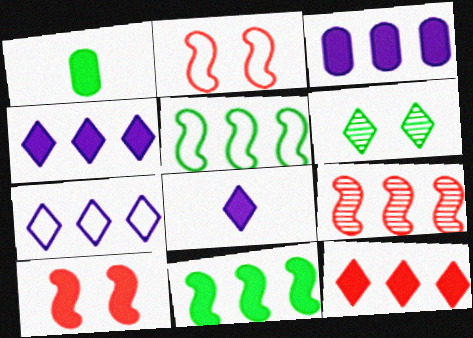[[1, 4, 10], 
[1, 5, 6], 
[3, 11, 12]]